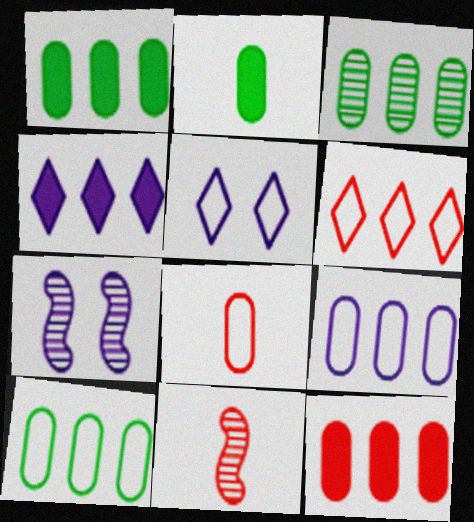[[1, 3, 10], 
[1, 5, 11], 
[2, 6, 7], 
[3, 9, 12]]